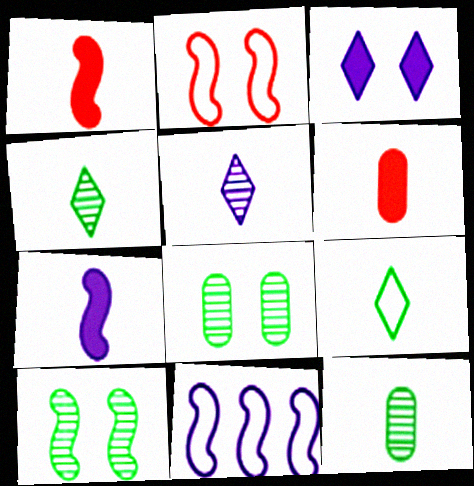[[1, 10, 11], 
[2, 3, 8]]